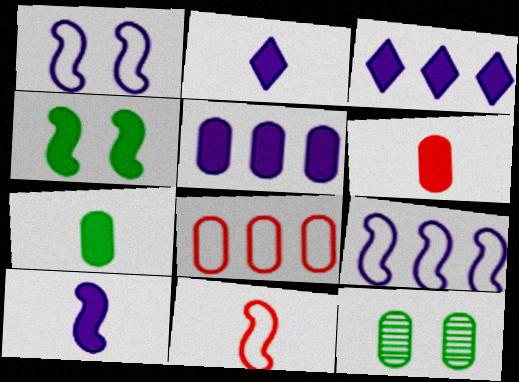[[3, 4, 6], 
[3, 11, 12]]